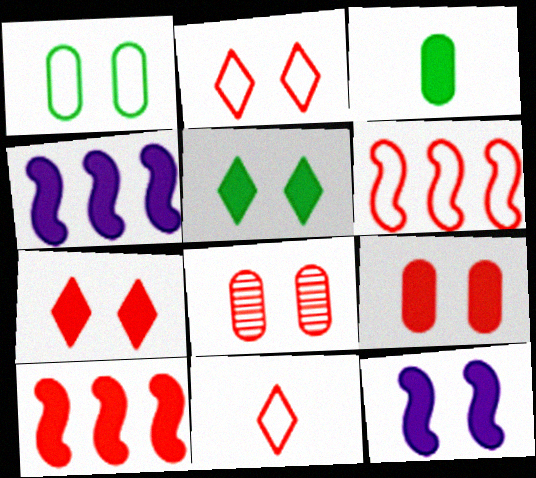[[3, 4, 7], 
[5, 9, 12], 
[8, 10, 11]]